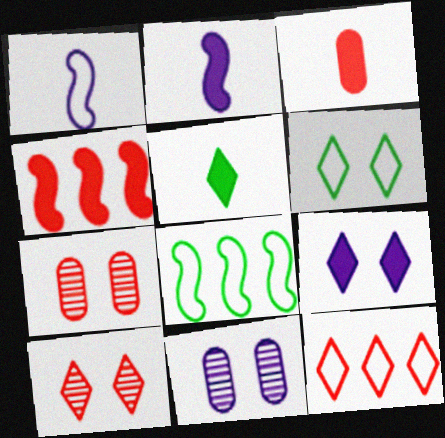[[2, 3, 5], 
[6, 9, 10]]